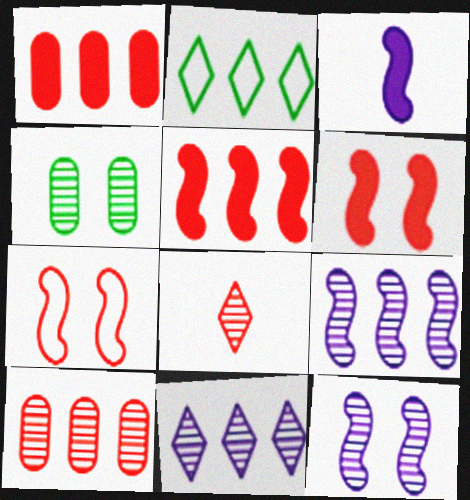[[1, 2, 9], 
[1, 7, 8], 
[4, 8, 9]]